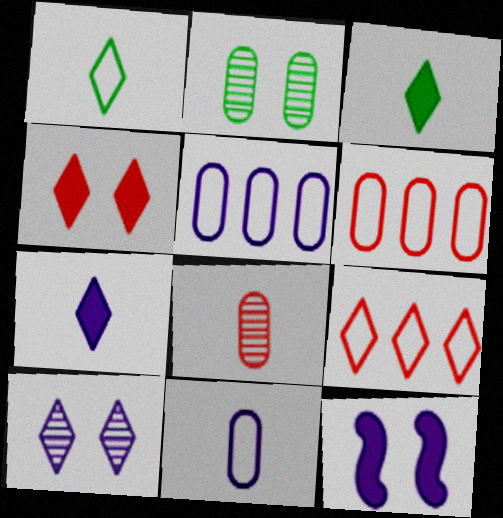[[3, 9, 10]]